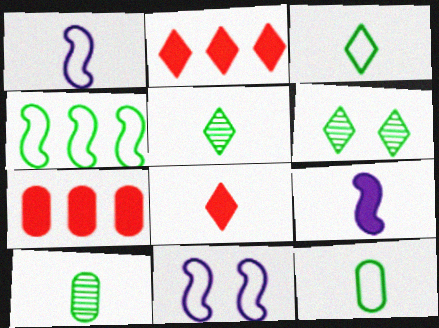[[1, 6, 7], 
[1, 8, 10], 
[2, 10, 11], 
[5, 7, 11]]